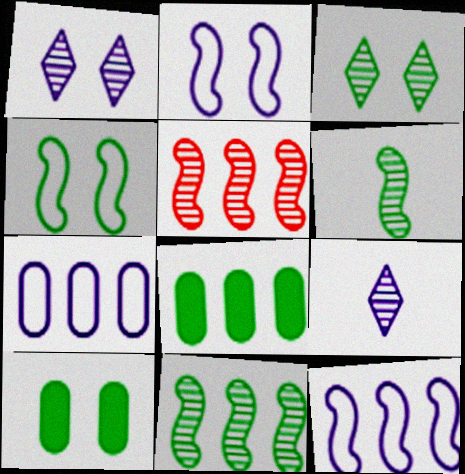[[3, 4, 10]]